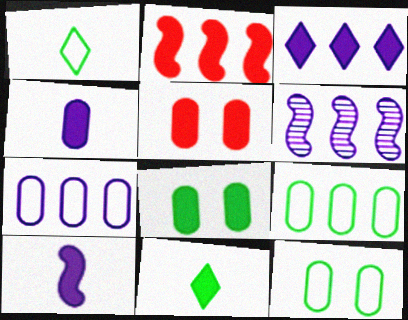[[1, 5, 6], 
[3, 6, 7]]